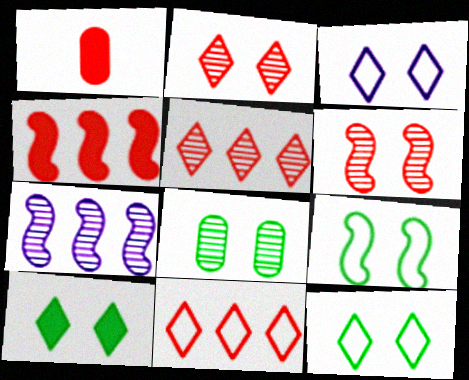[[1, 6, 11], 
[1, 7, 12], 
[2, 3, 10], 
[8, 9, 10]]